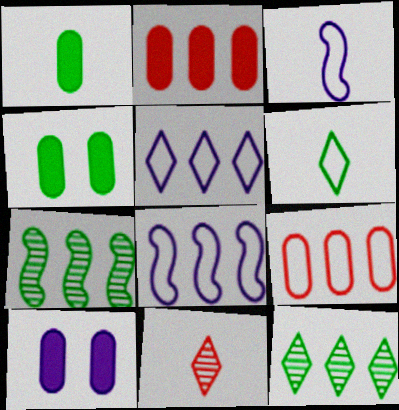[[1, 2, 10], 
[1, 3, 11], 
[2, 5, 7], 
[2, 8, 12], 
[4, 6, 7], 
[4, 8, 11]]